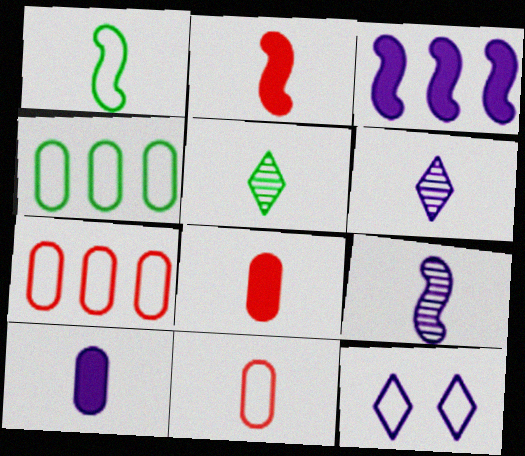[[1, 2, 9], 
[1, 6, 8], 
[1, 7, 12]]